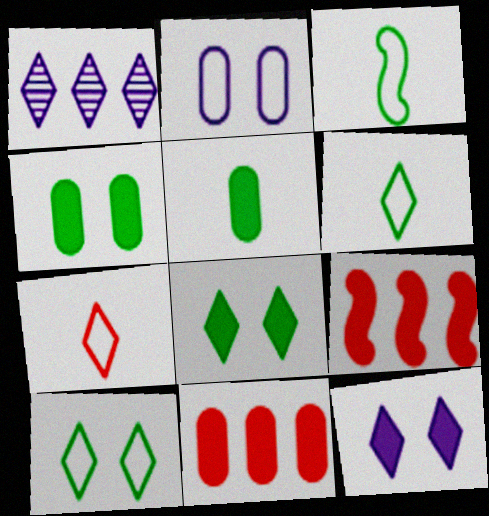[[1, 7, 8], 
[5, 9, 12]]